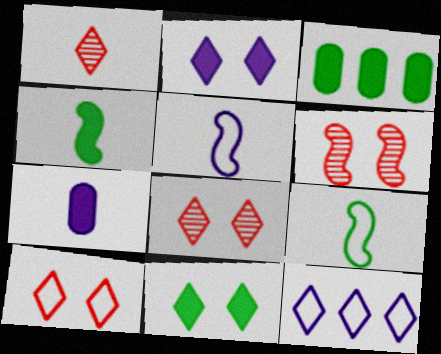[[1, 7, 9], 
[1, 11, 12], 
[3, 4, 11], 
[3, 5, 8]]